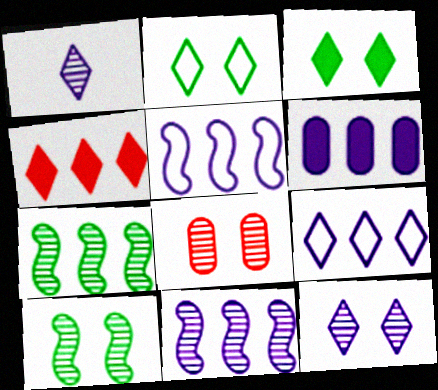[[1, 2, 4], 
[1, 7, 8], 
[6, 9, 11], 
[8, 10, 12]]